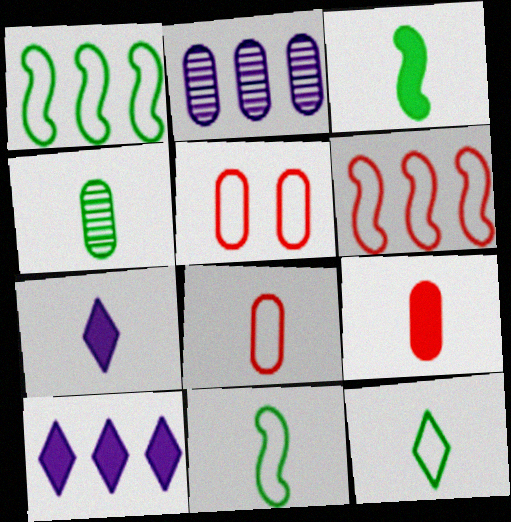[[3, 4, 12], 
[3, 7, 9]]